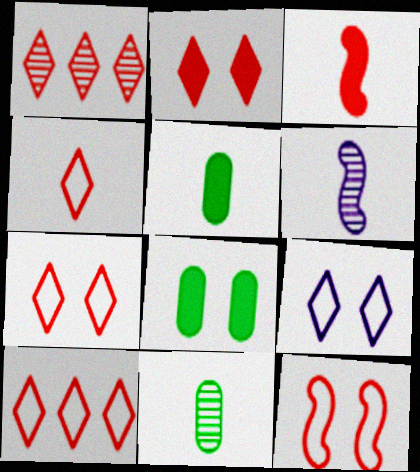[[1, 2, 4], 
[4, 5, 6], 
[4, 7, 10], 
[6, 8, 10]]